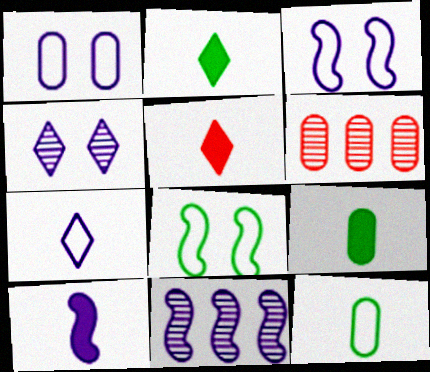[[1, 6, 9], 
[2, 3, 6], 
[3, 10, 11], 
[5, 9, 10]]